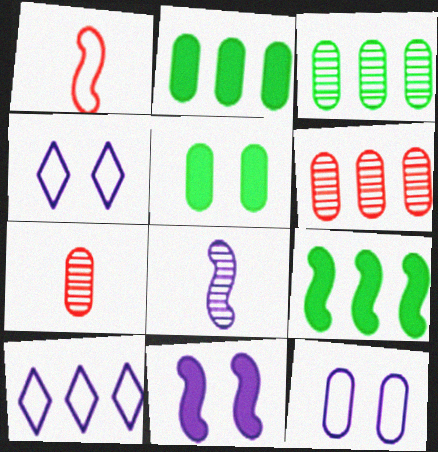[[2, 7, 12], 
[4, 7, 9], 
[6, 9, 10]]